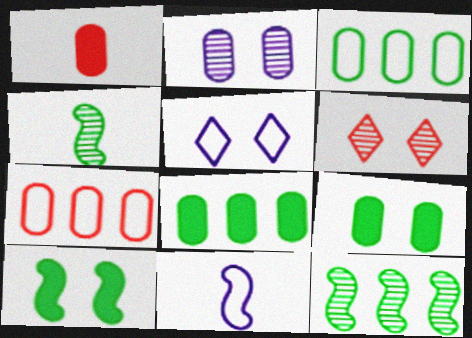[[1, 2, 3], 
[1, 5, 12], 
[6, 8, 11]]